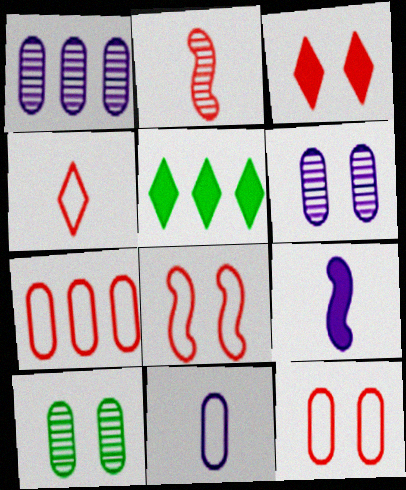[[2, 3, 7], 
[4, 7, 8]]